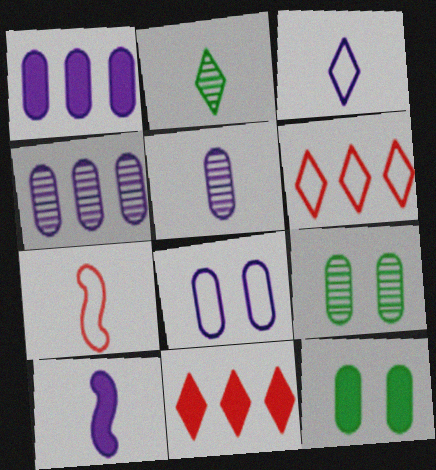[[1, 5, 8], 
[3, 5, 10], 
[6, 9, 10], 
[10, 11, 12]]